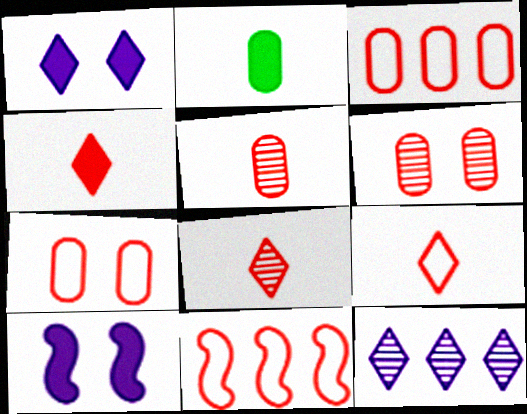[[4, 6, 11], 
[4, 8, 9], 
[7, 9, 11]]